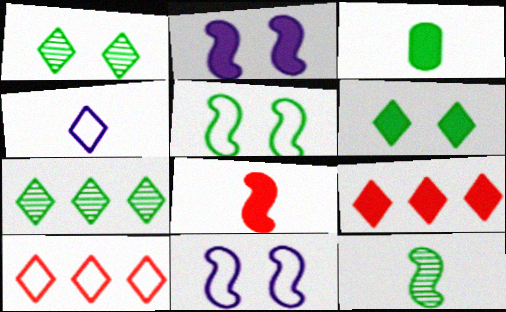[[1, 4, 9], 
[2, 3, 9], 
[3, 5, 7]]